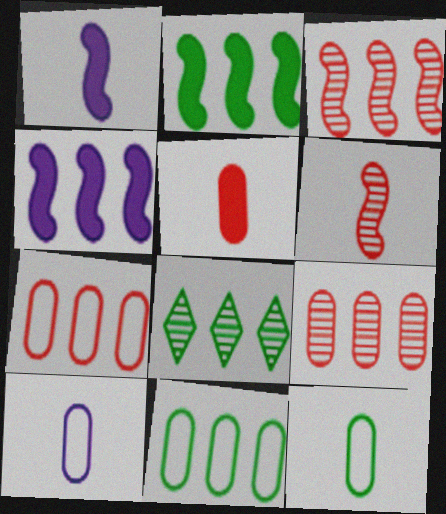[[2, 8, 11], 
[4, 7, 8]]